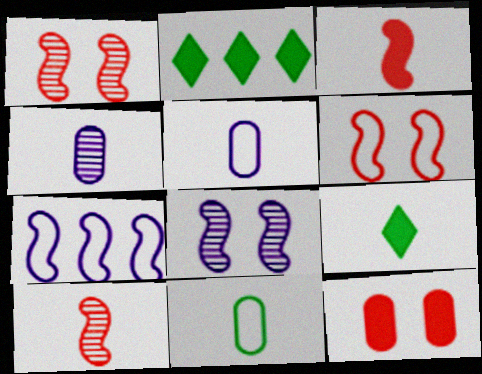[[1, 2, 5], 
[2, 4, 6], 
[5, 9, 10]]